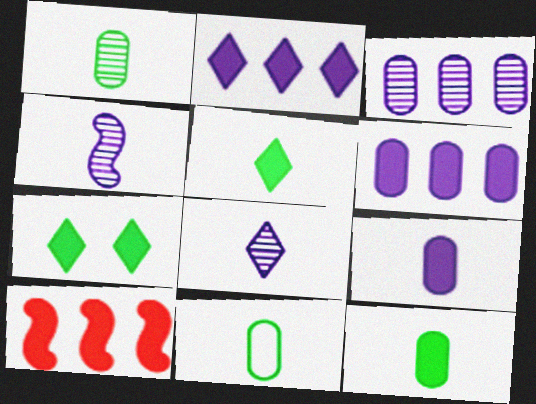[[1, 11, 12], 
[7, 9, 10]]